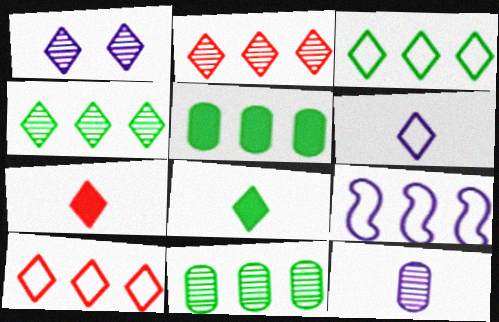[[1, 3, 7], 
[1, 8, 10], 
[2, 5, 9]]